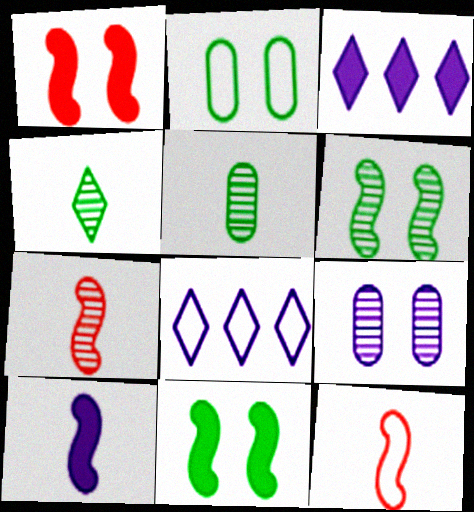[[1, 5, 8], 
[2, 3, 7], 
[2, 8, 12], 
[8, 9, 10]]